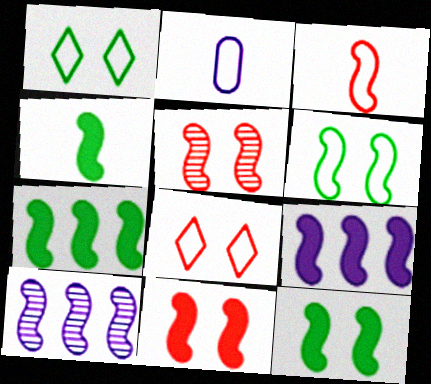[[3, 10, 12], 
[4, 7, 12], 
[4, 9, 11]]